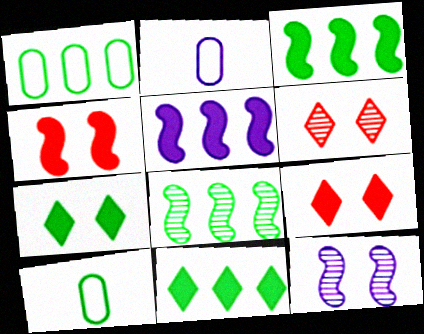[[1, 8, 11], 
[2, 3, 6], 
[2, 8, 9], 
[5, 6, 10], 
[7, 8, 10]]